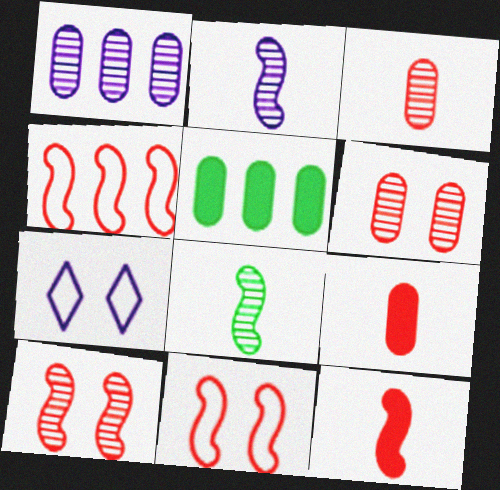[[4, 10, 12]]